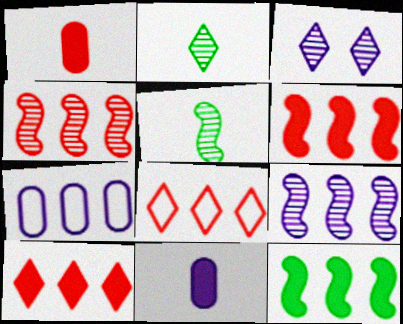[]